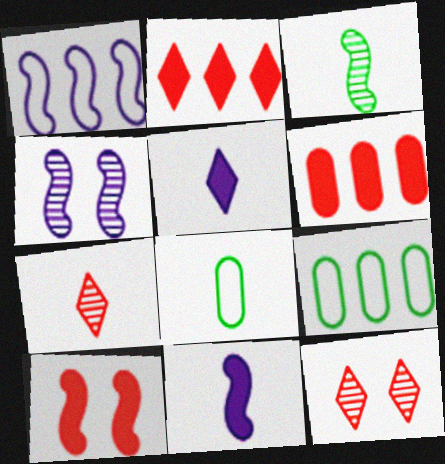[[1, 3, 10], 
[1, 4, 11], 
[2, 4, 8], 
[7, 8, 11], 
[9, 11, 12]]